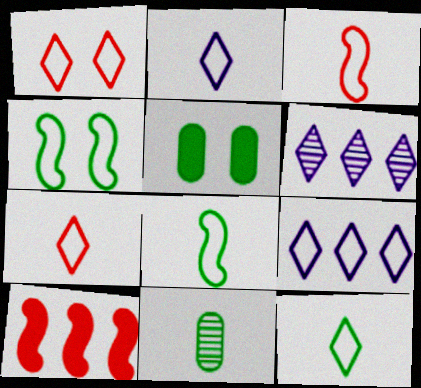[[1, 9, 12], 
[2, 7, 12], 
[3, 5, 6]]